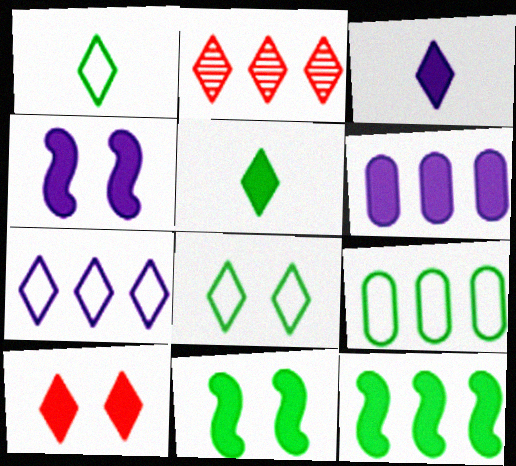[[2, 3, 8], 
[3, 4, 6]]